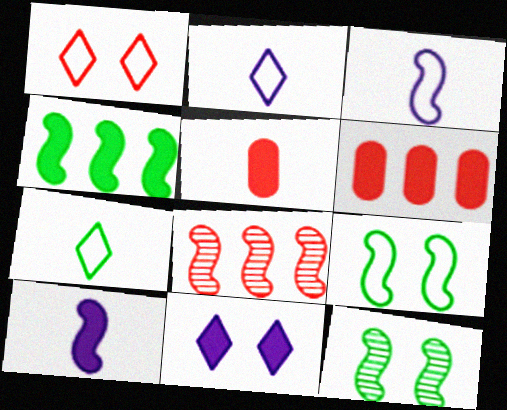[[1, 5, 8], 
[2, 6, 12], 
[4, 5, 11], 
[8, 9, 10]]